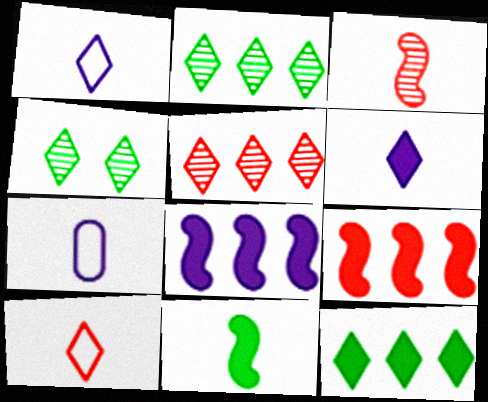[[4, 7, 9]]